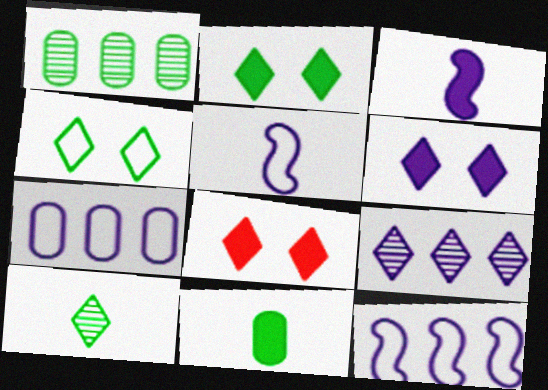[[1, 5, 8], 
[2, 6, 8]]